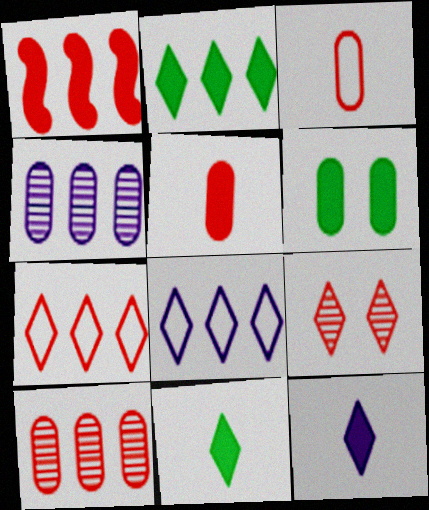[[1, 3, 9], 
[1, 6, 12], 
[1, 7, 10], 
[3, 4, 6], 
[8, 9, 11]]